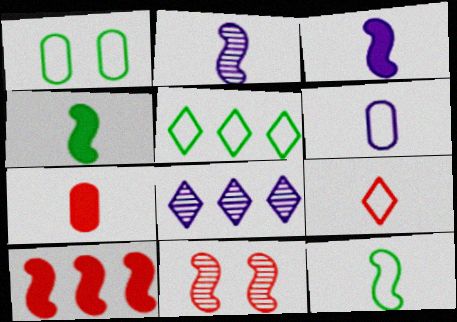[[1, 5, 12], 
[6, 9, 12]]